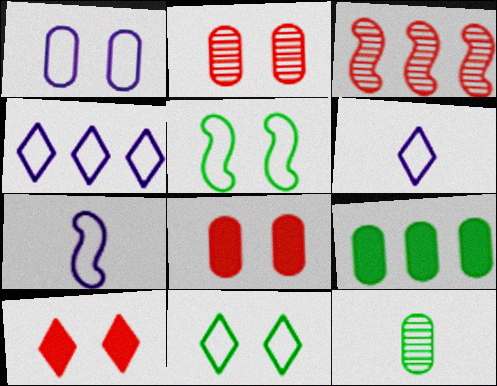[[1, 4, 7], 
[3, 4, 9]]